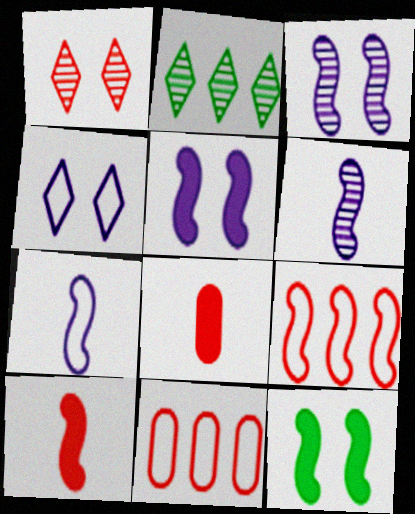[[1, 8, 9], 
[1, 10, 11], 
[6, 9, 12]]